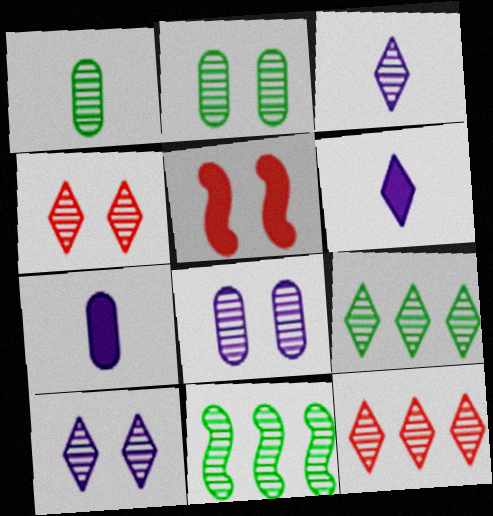[[3, 4, 9]]